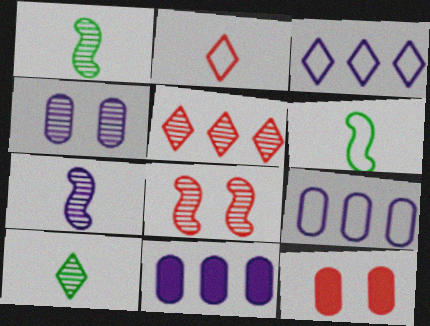[[1, 3, 12], 
[1, 4, 5]]